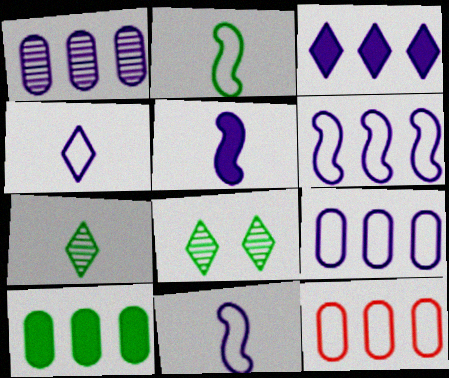[[1, 3, 6], 
[1, 10, 12], 
[2, 8, 10], 
[5, 8, 12]]